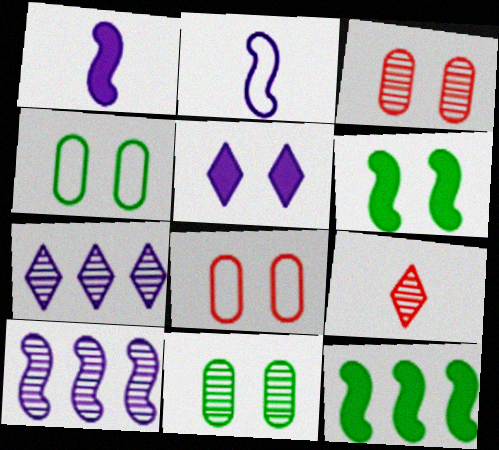[[9, 10, 11]]